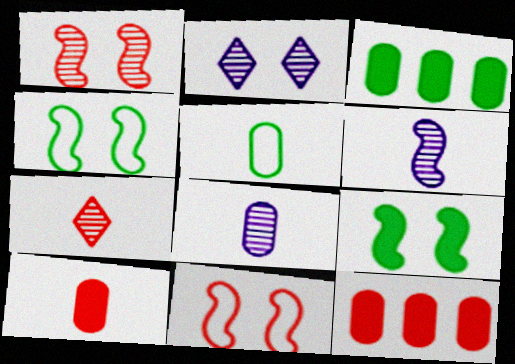[[5, 8, 10], 
[7, 11, 12]]